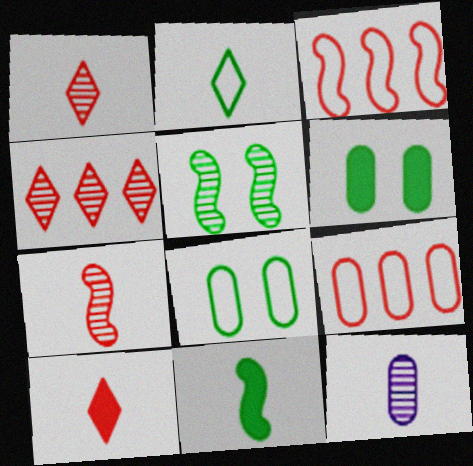[[4, 5, 12], 
[6, 9, 12]]